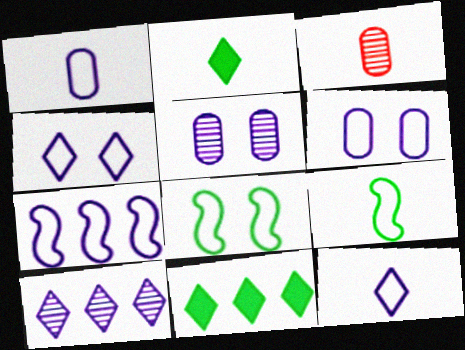[[1, 4, 7], 
[6, 7, 12]]